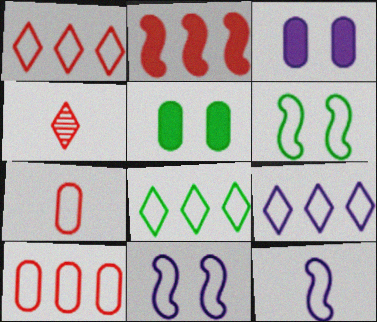[[1, 8, 9], 
[6, 7, 9], 
[7, 8, 11]]